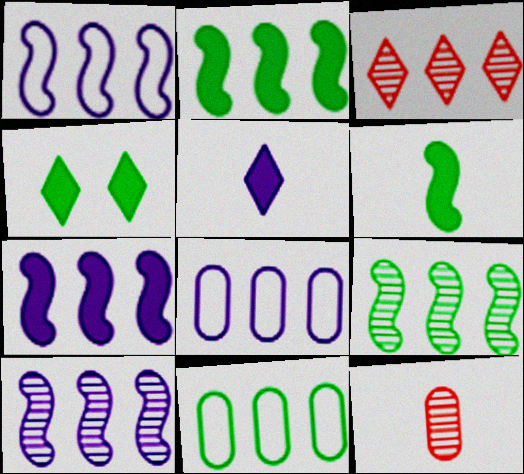[[1, 4, 12], 
[1, 7, 10], 
[2, 3, 8], 
[3, 7, 11]]